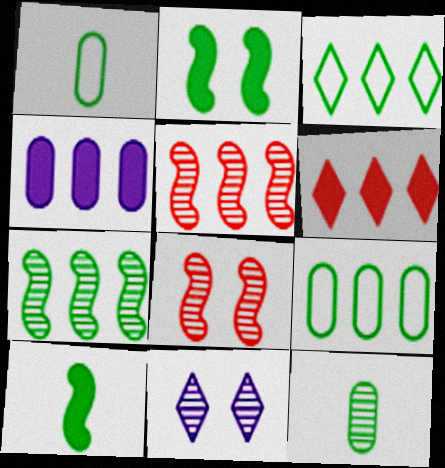[[2, 3, 12], 
[3, 4, 5], 
[5, 11, 12]]